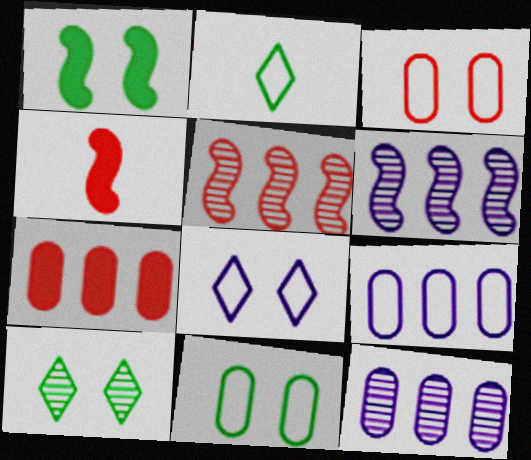[[1, 10, 11], 
[4, 9, 10]]